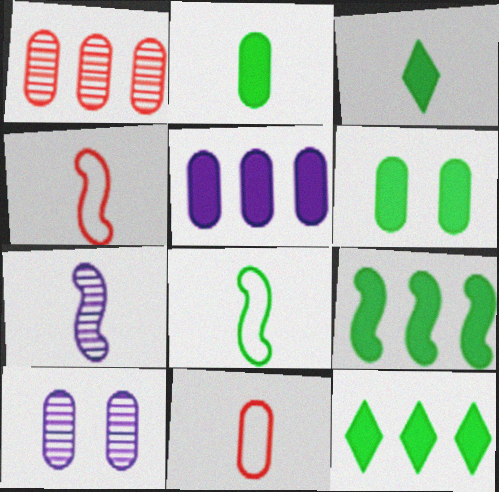[[3, 6, 9], 
[3, 7, 11], 
[4, 10, 12]]